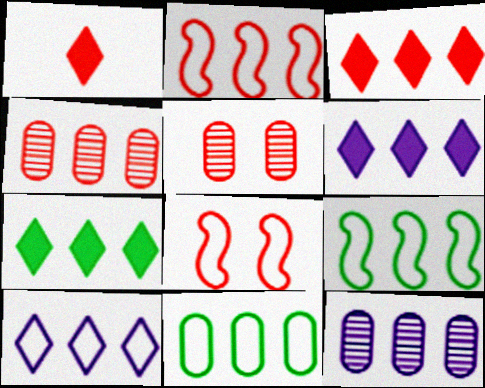[[1, 2, 5], 
[1, 4, 8], 
[2, 3, 4], 
[2, 7, 12], 
[2, 10, 11], 
[3, 6, 7], 
[3, 9, 12], 
[4, 6, 9]]